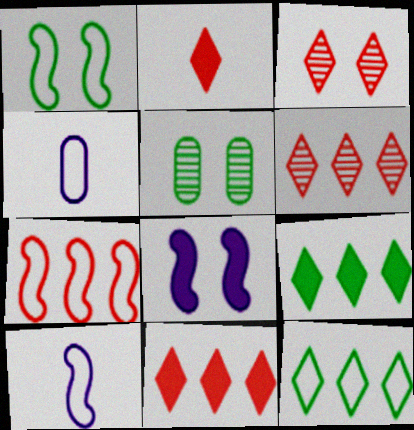[[1, 7, 10], 
[5, 10, 11]]